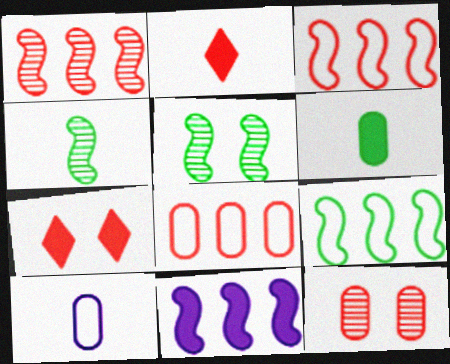[[1, 9, 11], 
[2, 3, 12], 
[2, 4, 10], 
[6, 7, 11]]